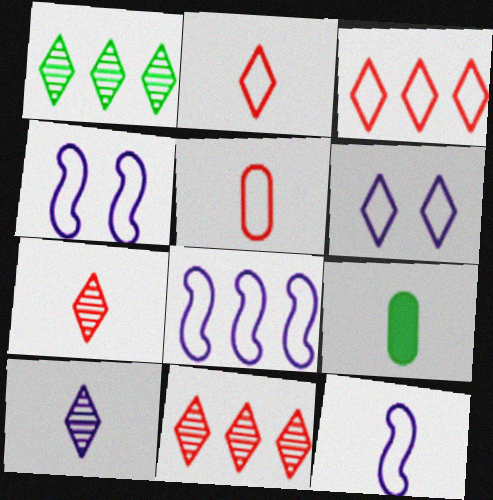[[4, 8, 12], 
[4, 9, 11], 
[7, 9, 12]]